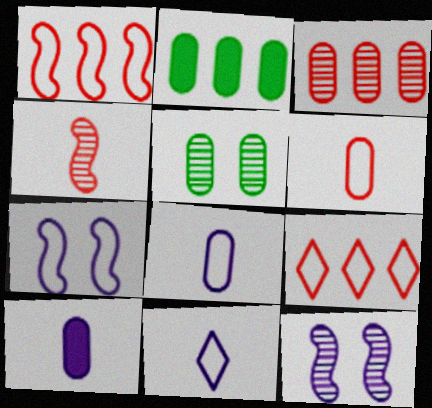[]